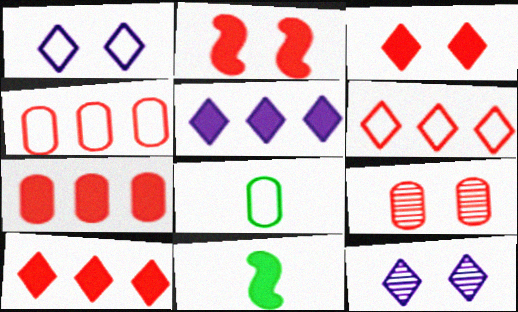[[4, 11, 12]]